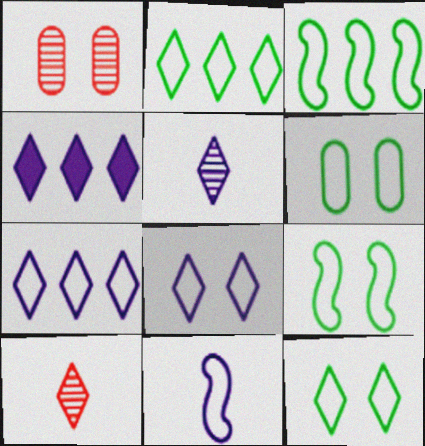[[4, 5, 8], 
[4, 10, 12], 
[6, 9, 12]]